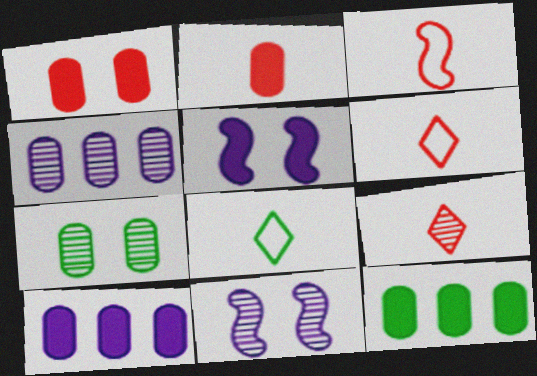[[2, 3, 9], 
[6, 11, 12]]